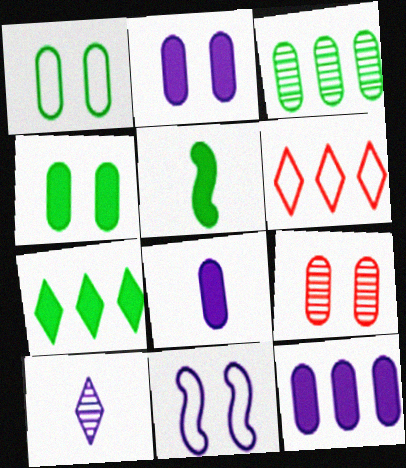[[1, 2, 9], 
[2, 8, 12], 
[4, 5, 7], 
[10, 11, 12]]